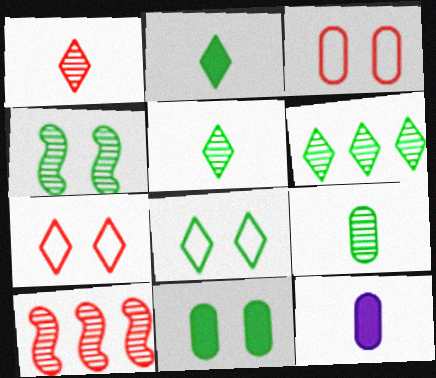[[2, 6, 8], 
[4, 6, 9], 
[4, 8, 11], 
[8, 10, 12]]